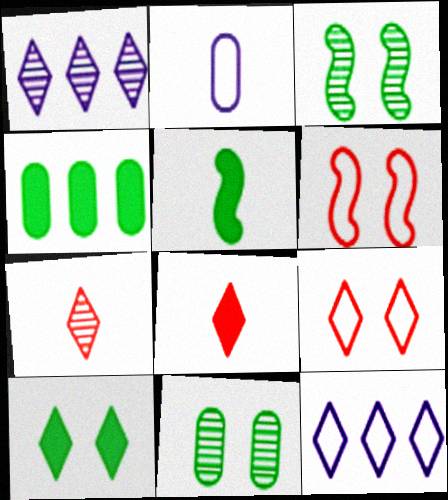[[2, 5, 7], 
[4, 5, 10], 
[7, 10, 12]]